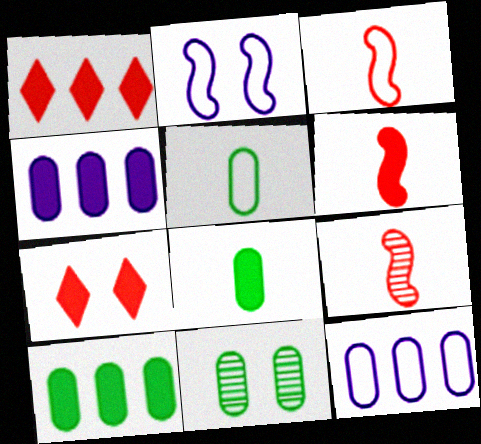[[2, 7, 11], 
[3, 6, 9], 
[5, 10, 11]]